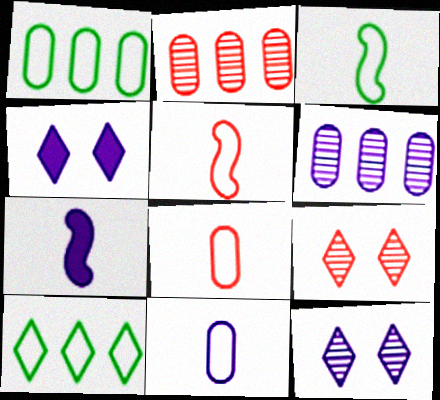[[1, 7, 9], 
[2, 3, 4]]